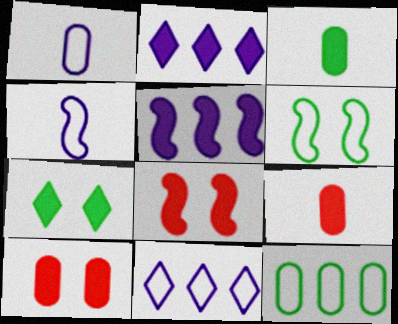[[2, 3, 8], 
[5, 7, 9]]